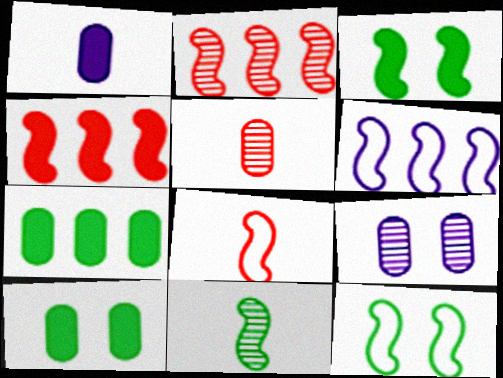[[6, 8, 12]]